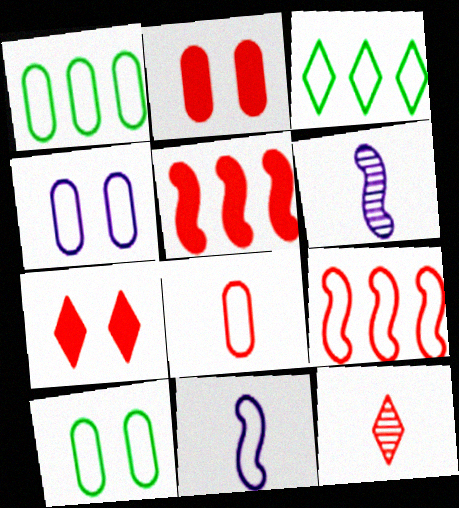[[1, 4, 8], 
[1, 6, 7], 
[2, 3, 6], 
[2, 9, 12]]